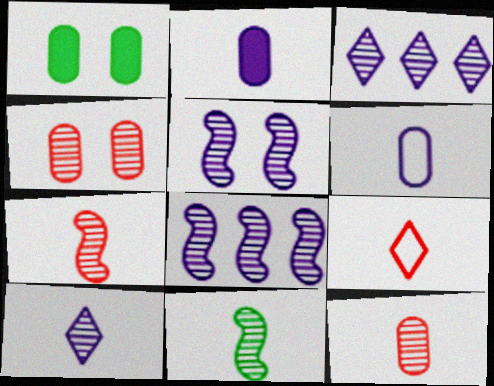[[1, 8, 9], 
[2, 9, 11], 
[3, 4, 11], 
[10, 11, 12]]